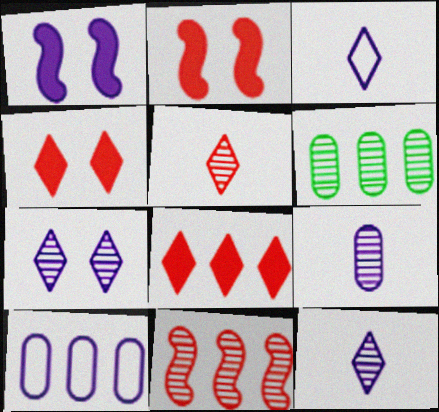[[1, 10, 12], 
[2, 3, 6]]